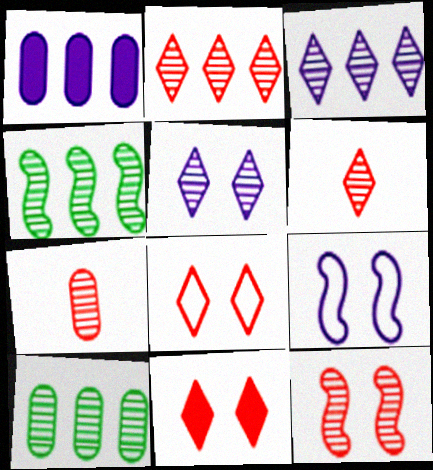[[2, 7, 12], 
[4, 5, 7]]